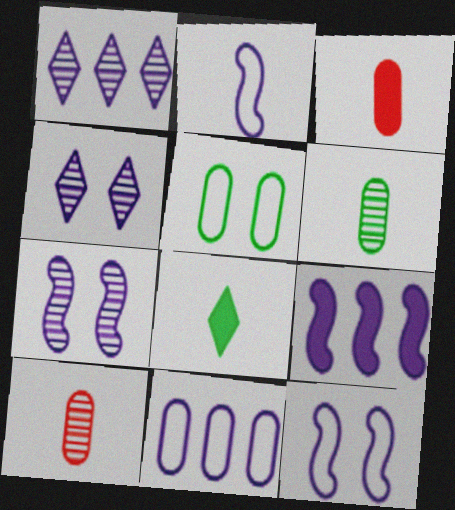[[1, 9, 11], 
[2, 7, 9], 
[2, 8, 10]]